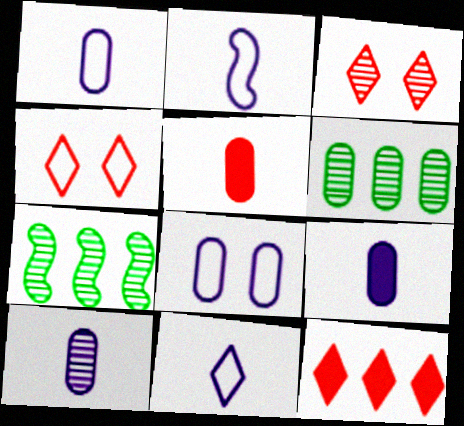[[1, 2, 11], 
[1, 9, 10], 
[3, 7, 10], 
[4, 7, 9], 
[5, 6, 8]]